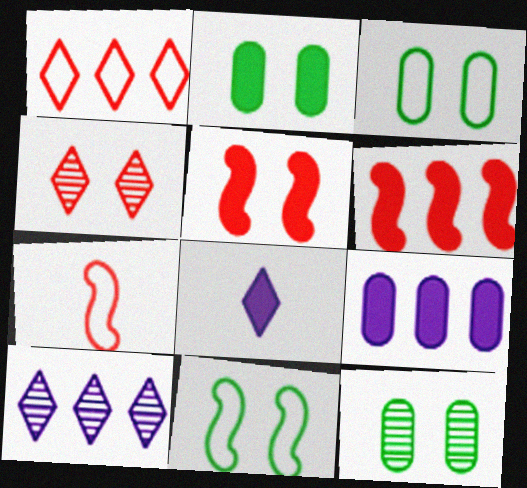[[2, 3, 12], 
[2, 6, 8], 
[2, 7, 10]]